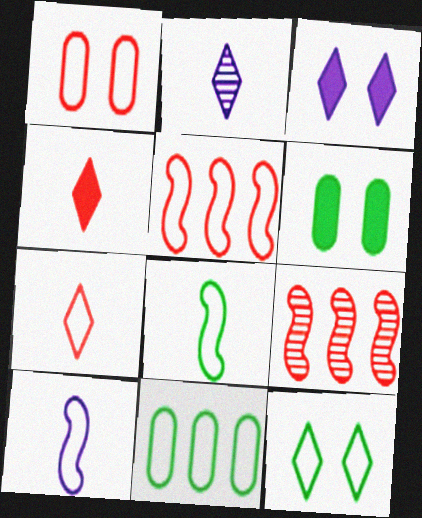[[1, 4, 9], 
[1, 5, 7], 
[2, 5, 6], 
[8, 11, 12]]